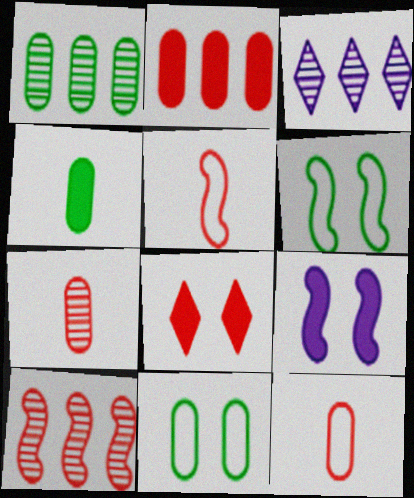[[1, 3, 10], 
[1, 4, 11], 
[8, 10, 12]]